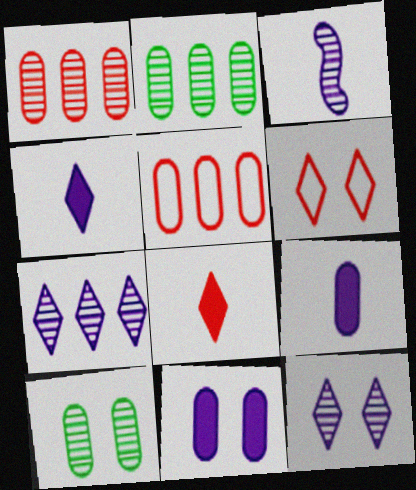[[5, 9, 10]]